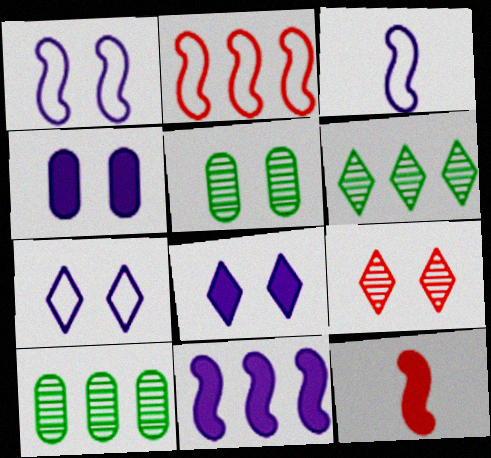[[7, 10, 12]]